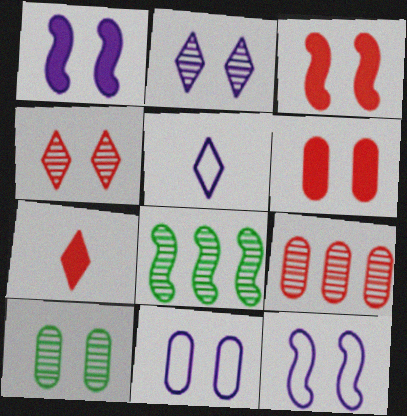[[1, 2, 11], 
[5, 6, 8], 
[6, 10, 11], 
[7, 8, 11]]